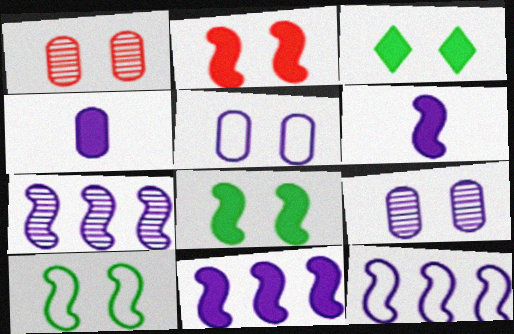[[7, 11, 12]]